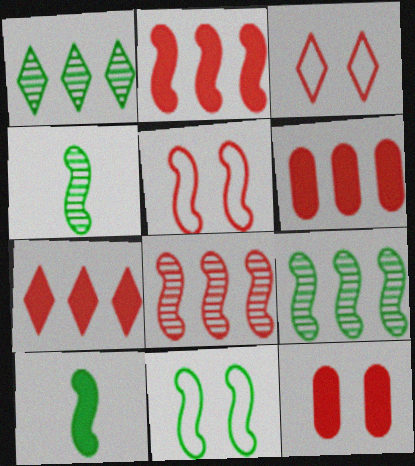[[2, 6, 7], 
[9, 10, 11]]